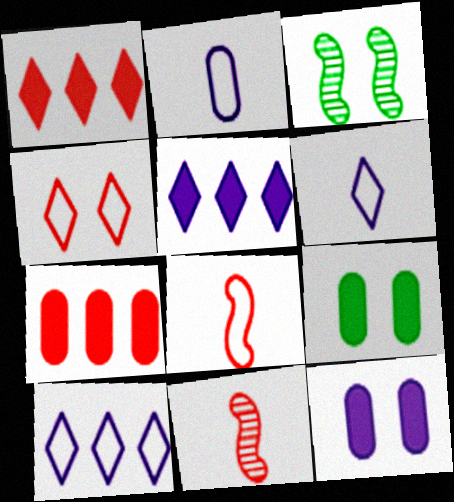[[1, 2, 3], 
[3, 4, 12], 
[3, 6, 7], 
[4, 7, 11], 
[9, 10, 11]]